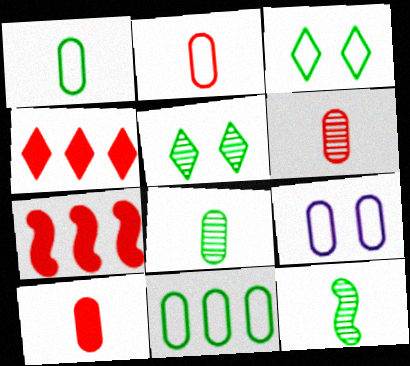[[2, 6, 10], 
[2, 9, 11], 
[4, 9, 12]]